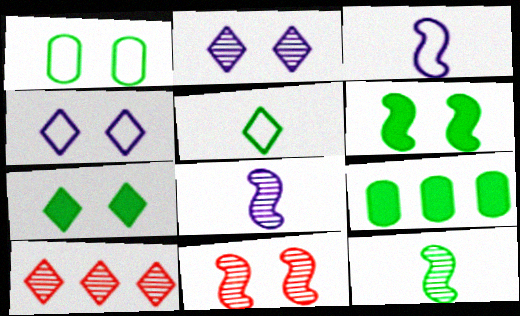[]